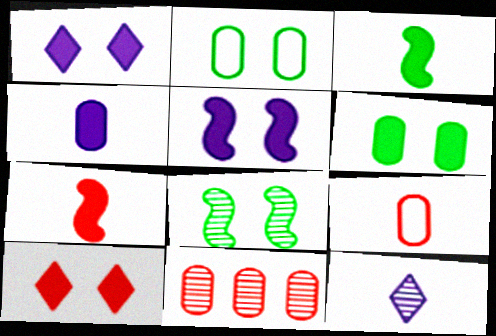[[2, 4, 11], 
[3, 9, 12], 
[5, 6, 10], 
[8, 11, 12]]